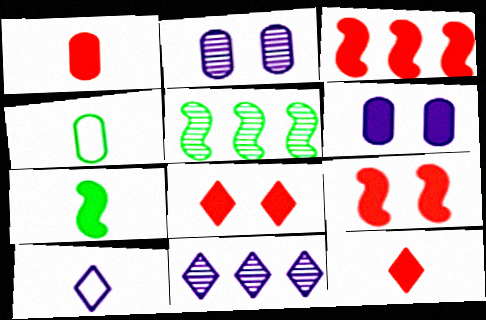[[1, 3, 8], 
[4, 9, 11]]